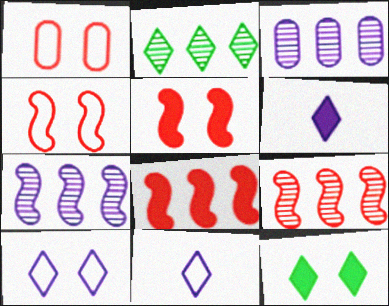[[2, 3, 9]]